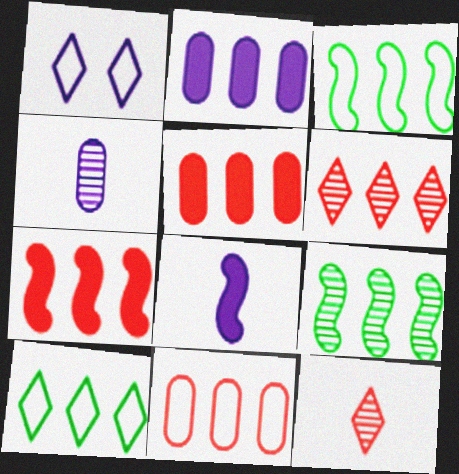[[2, 3, 6], 
[6, 7, 11]]